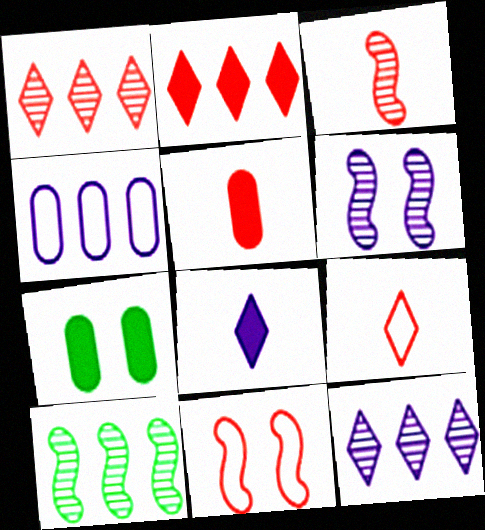[[1, 5, 11], 
[2, 4, 10], 
[3, 5, 9], 
[3, 6, 10], 
[4, 6, 8]]